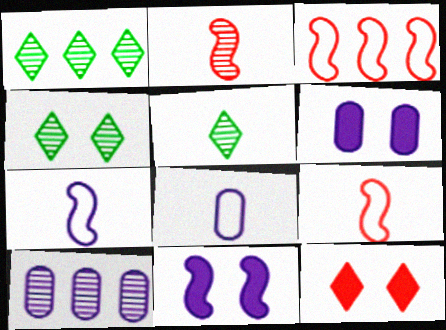[[1, 4, 5], 
[1, 6, 9], 
[2, 4, 10], 
[3, 5, 6], 
[6, 8, 10]]